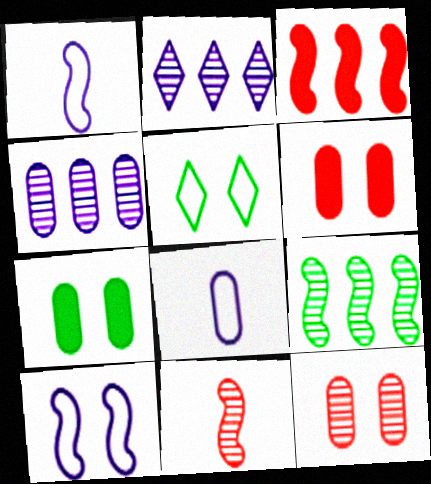[]